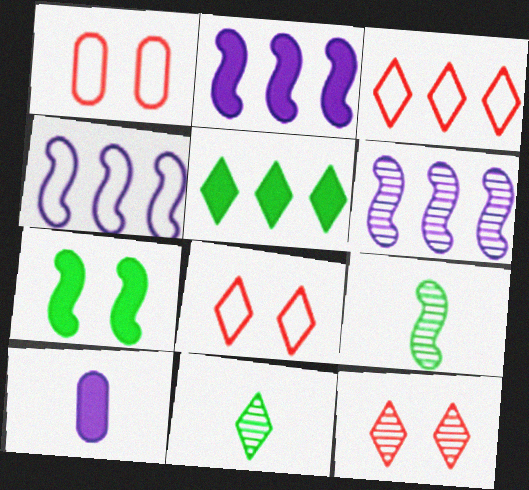[[1, 2, 11], 
[2, 4, 6]]